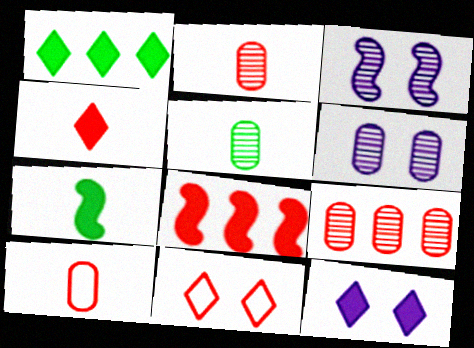[[1, 3, 10], 
[1, 4, 12], 
[2, 8, 11], 
[5, 6, 9]]